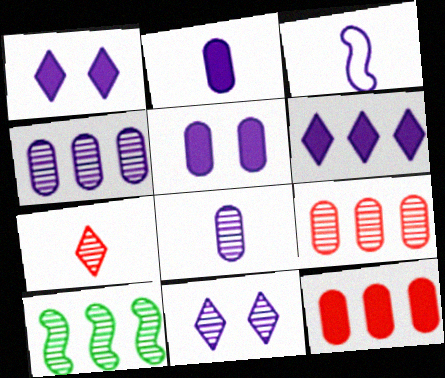[[1, 3, 4]]